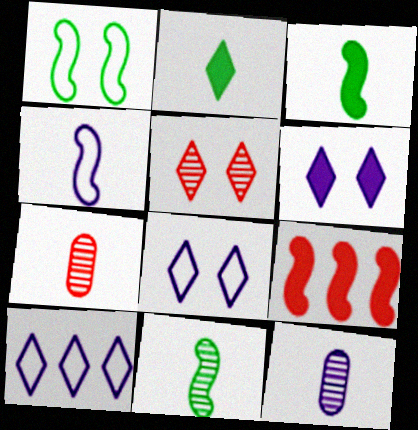[[2, 4, 7], 
[2, 5, 10]]